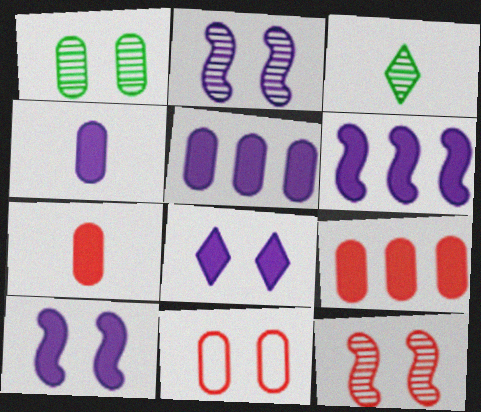[[3, 6, 11], 
[4, 6, 8]]